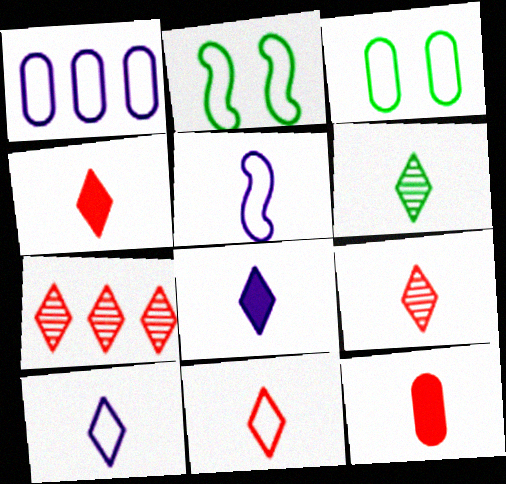[[1, 2, 11], 
[4, 6, 10], 
[4, 9, 11], 
[5, 6, 12], 
[6, 8, 11]]